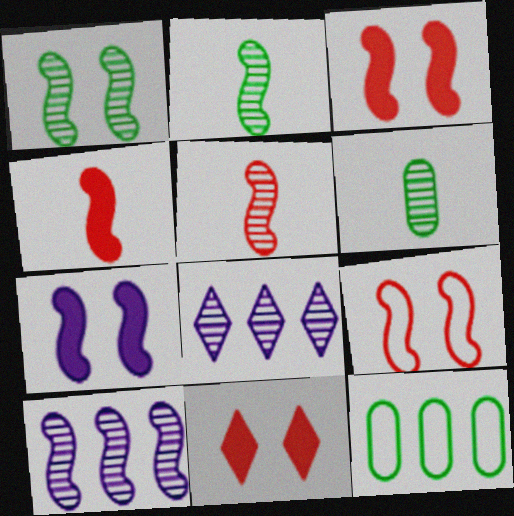[[1, 5, 10], 
[1, 7, 9]]